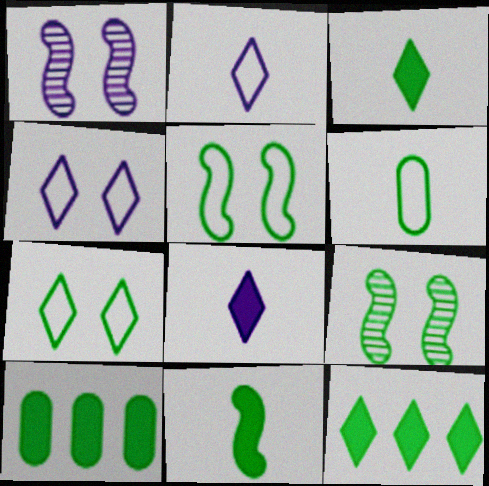[[6, 9, 12]]